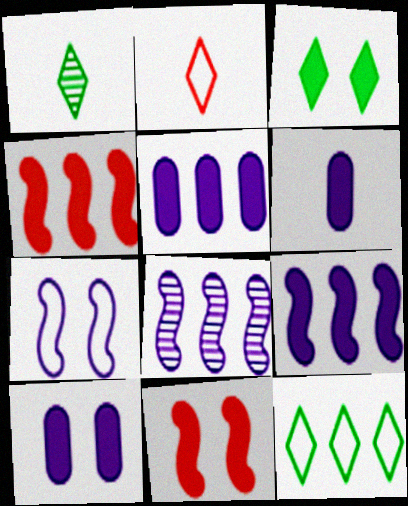[[1, 3, 12], 
[3, 4, 6], 
[3, 10, 11], 
[5, 6, 10]]